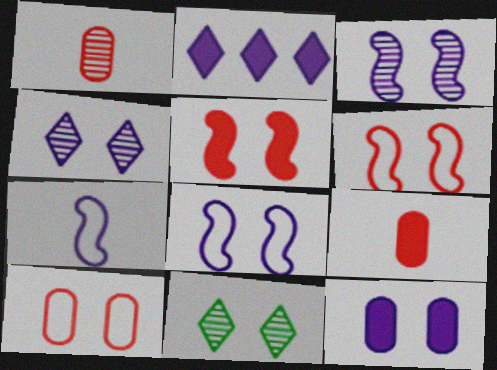[[4, 8, 12], 
[6, 11, 12]]